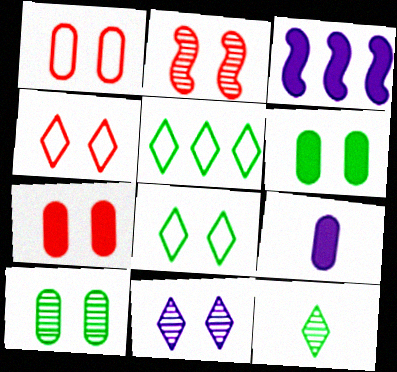[[1, 3, 12], 
[2, 4, 7], 
[2, 5, 9], 
[2, 10, 11]]